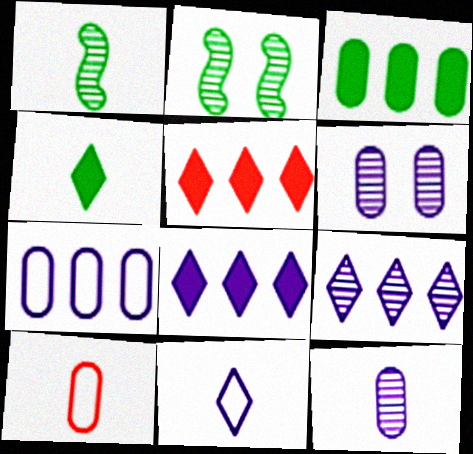[[2, 8, 10], 
[3, 6, 10]]